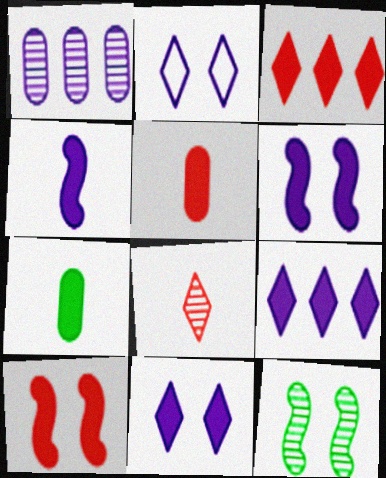[[1, 2, 4], 
[1, 8, 12], 
[3, 5, 10], 
[3, 6, 7], 
[7, 9, 10]]